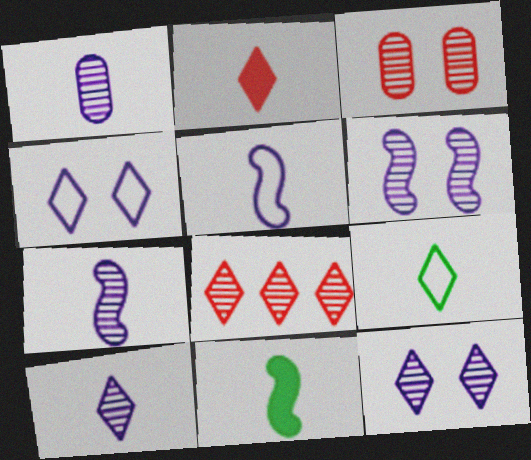[[1, 7, 10], 
[2, 9, 10]]